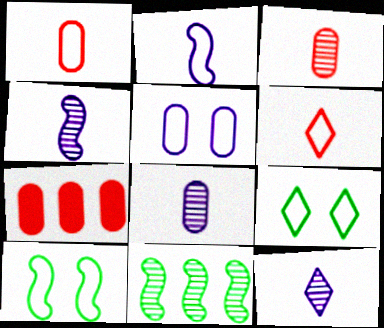[[4, 7, 9], 
[4, 8, 12], 
[7, 10, 12]]